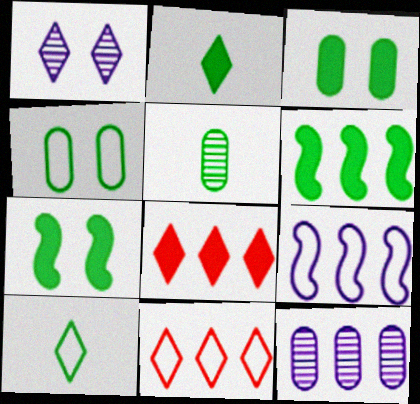[[1, 2, 11], 
[1, 8, 10], 
[2, 3, 6], 
[6, 11, 12]]